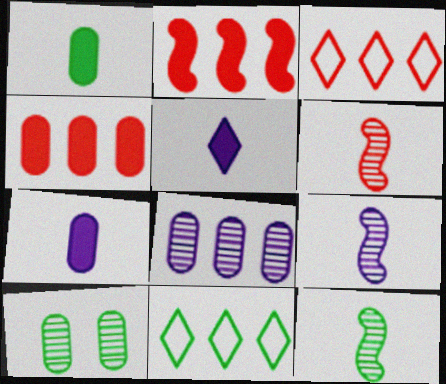[[2, 8, 11], 
[6, 9, 12]]